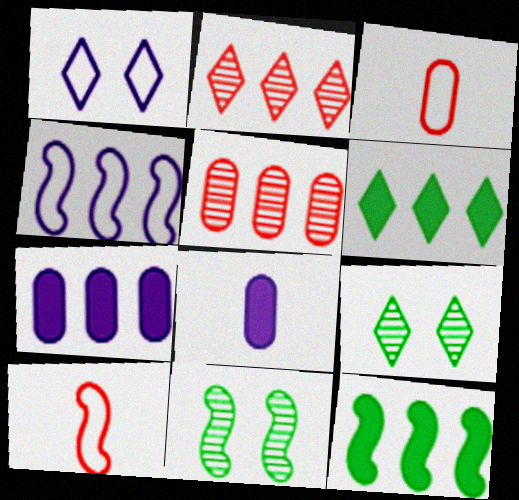[[4, 5, 6], 
[7, 9, 10]]